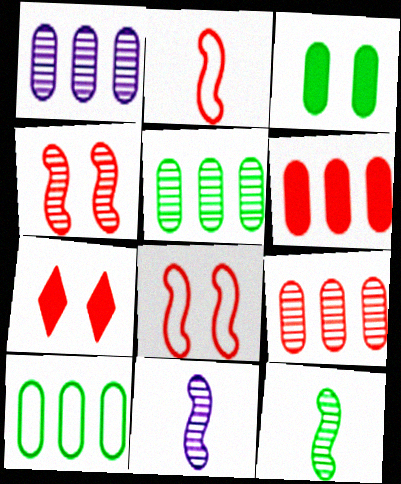[[1, 5, 9], 
[1, 6, 10], 
[2, 7, 9], 
[7, 10, 11]]